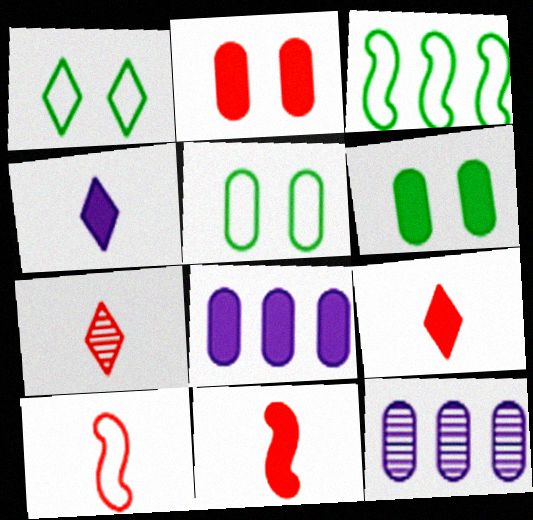[[1, 11, 12]]